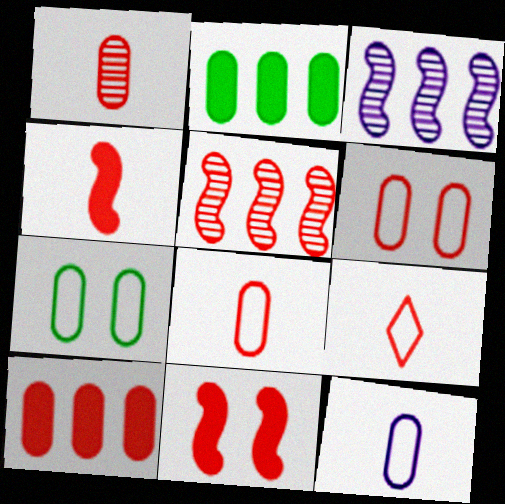[[1, 4, 9], 
[1, 6, 10]]